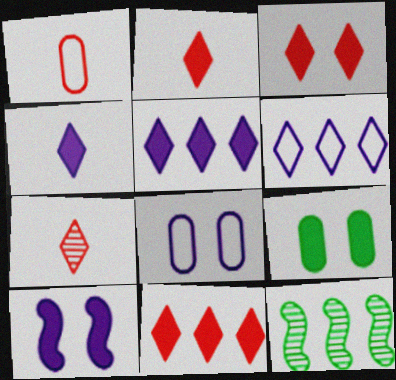[[2, 3, 11], 
[2, 8, 12], 
[3, 9, 10]]